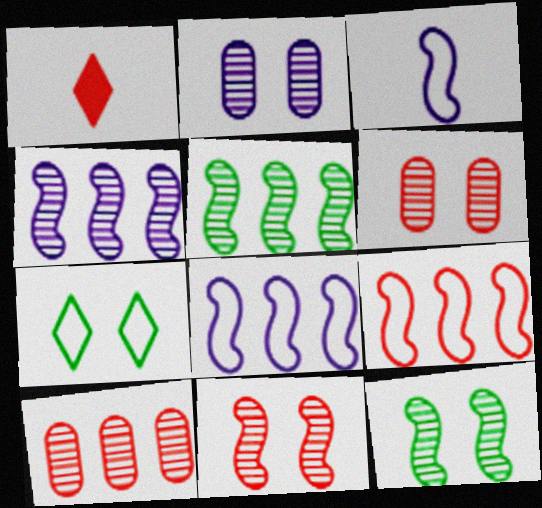[[1, 6, 9]]